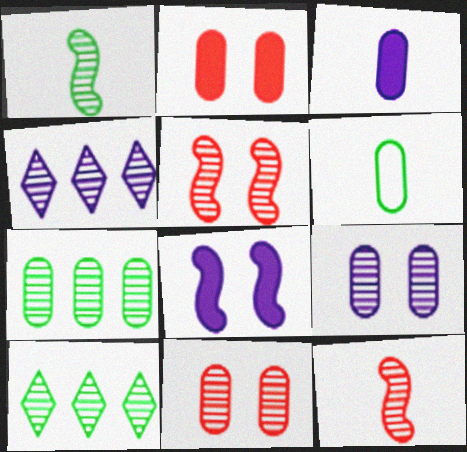[[1, 4, 11], 
[9, 10, 12]]